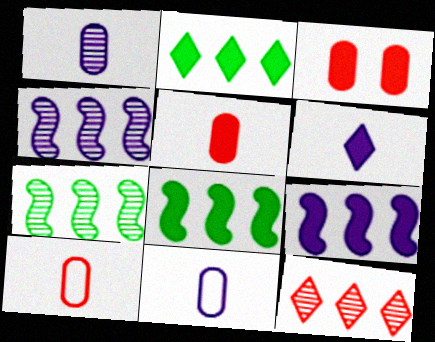[[3, 6, 8]]